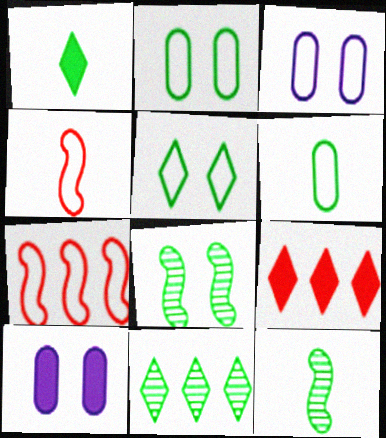[[1, 5, 11], 
[1, 6, 12], 
[3, 9, 12], 
[4, 10, 11]]